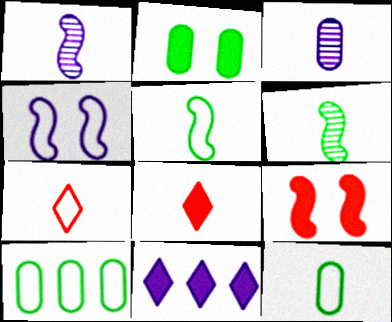[[1, 8, 12], 
[3, 4, 11], 
[3, 5, 8], 
[4, 7, 10]]